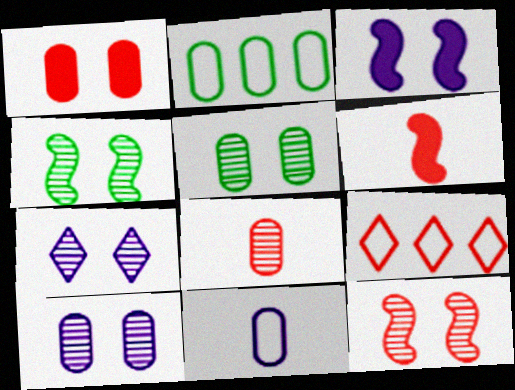[[2, 6, 7], 
[5, 7, 12]]